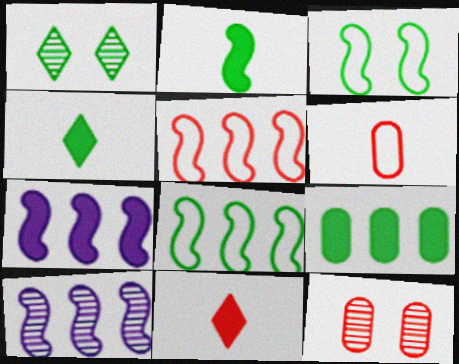[[1, 6, 7], 
[5, 11, 12]]